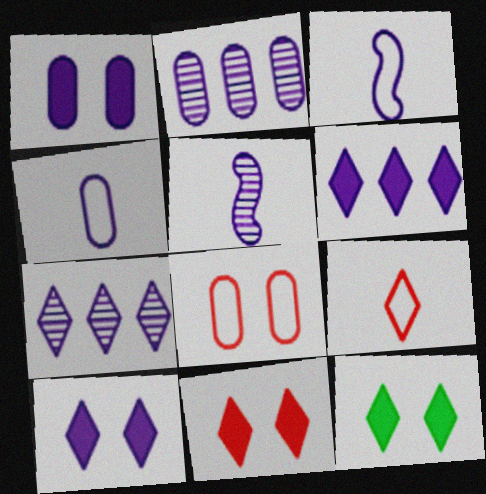[[1, 2, 4], 
[1, 3, 7], 
[2, 3, 10], 
[7, 9, 12], 
[10, 11, 12]]